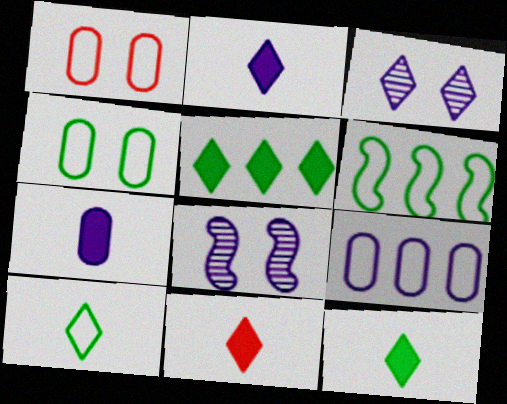[[2, 8, 9], 
[2, 11, 12], 
[4, 6, 10]]